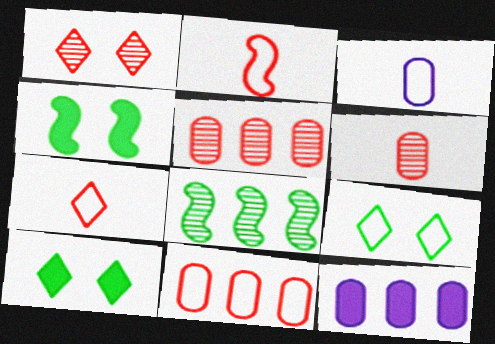[]